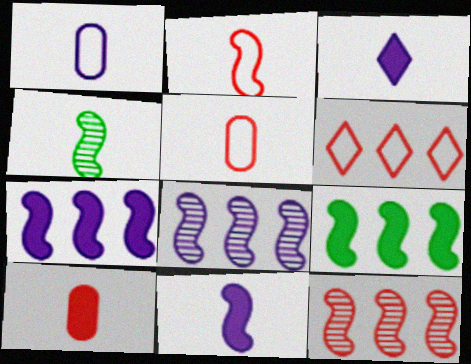[[2, 4, 11], 
[3, 4, 5]]